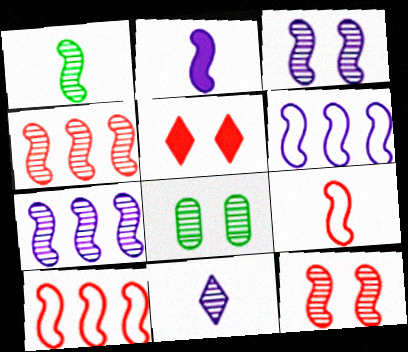[[1, 2, 9], 
[1, 3, 4], 
[1, 7, 12], 
[2, 3, 6], 
[4, 8, 11]]